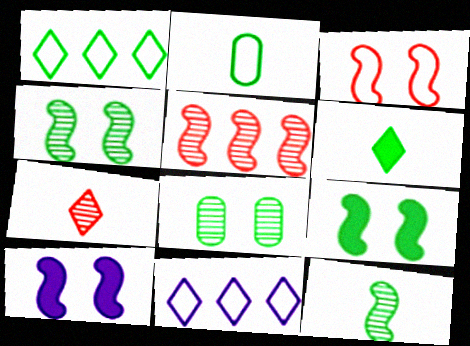[[2, 3, 11], 
[2, 6, 12], 
[3, 4, 10]]